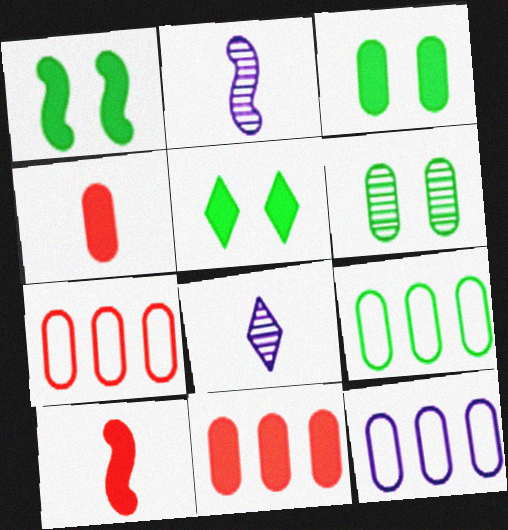[[1, 3, 5], 
[1, 7, 8], 
[2, 5, 7], 
[4, 6, 12], 
[7, 9, 12]]